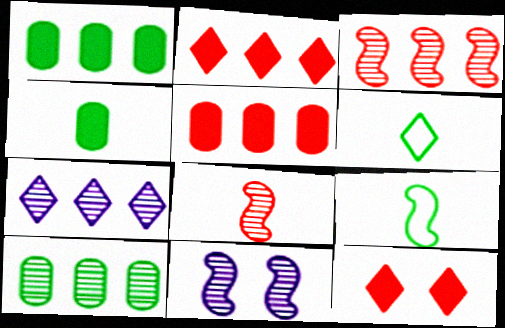[[3, 7, 10], 
[5, 6, 11], 
[6, 7, 12]]